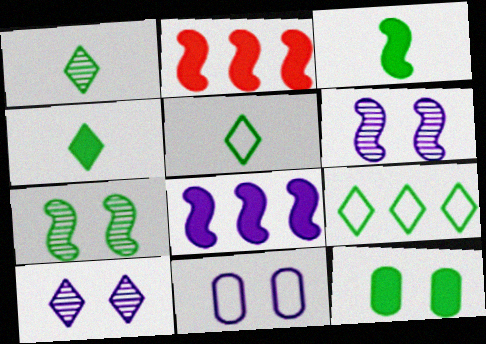[[1, 2, 11], 
[1, 4, 5]]